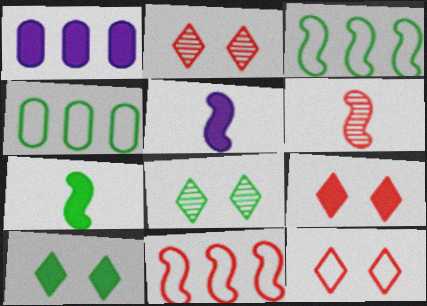[[1, 7, 9], 
[2, 4, 5], 
[2, 9, 12], 
[4, 7, 8]]